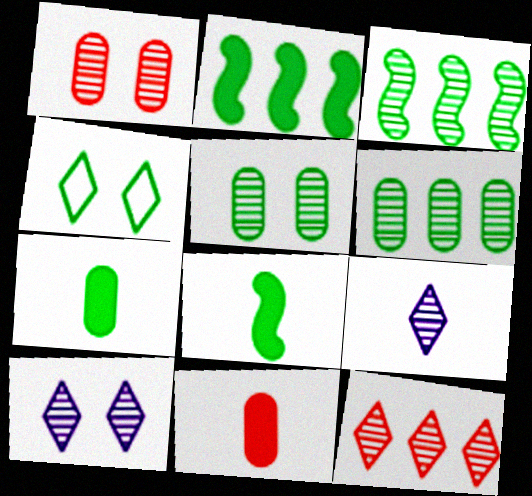[[1, 3, 9], 
[3, 4, 7], 
[4, 6, 8]]